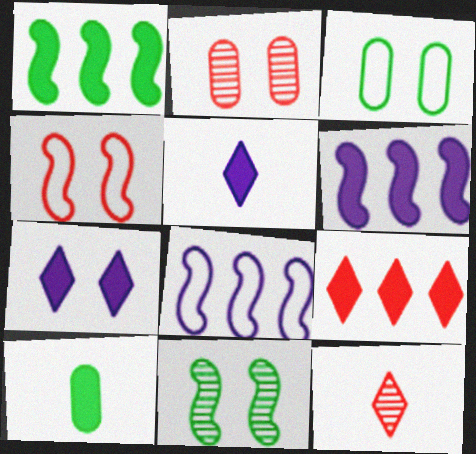[[3, 6, 12]]